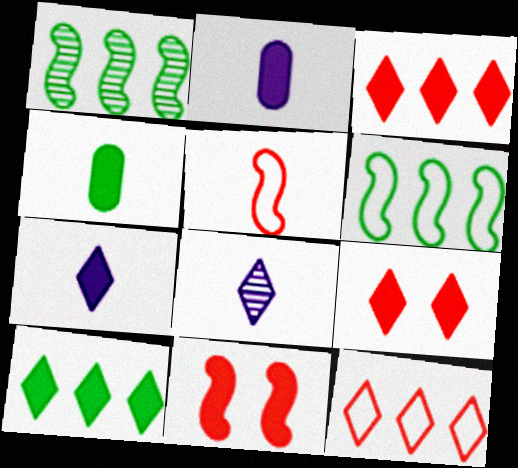[[2, 10, 11], 
[4, 5, 8], 
[7, 9, 10]]